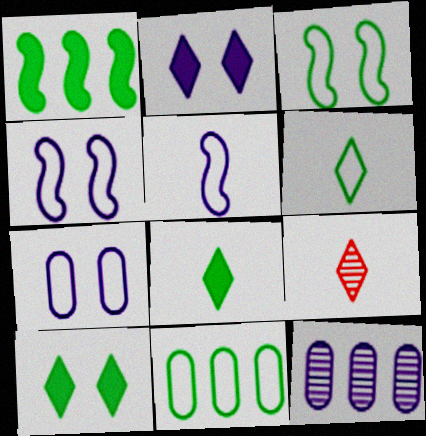[[1, 7, 9], 
[2, 5, 12], 
[3, 6, 11]]